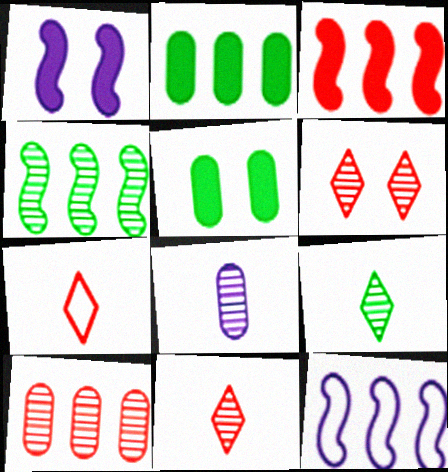[[3, 4, 12], 
[4, 6, 8], 
[5, 11, 12]]